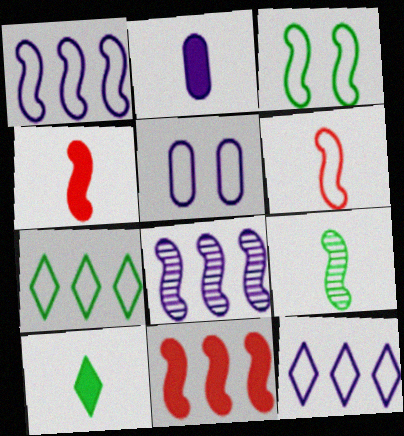[[1, 3, 6], 
[2, 4, 10], 
[3, 4, 8], 
[5, 6, 7]]